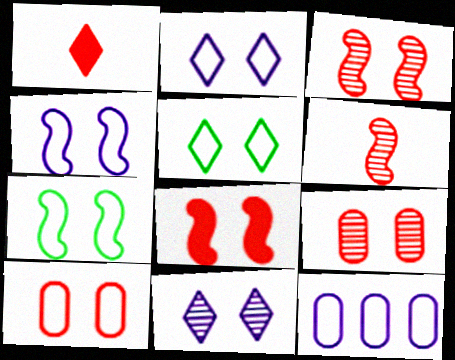[[2, 7, 10], 
[4, 5, 10]]